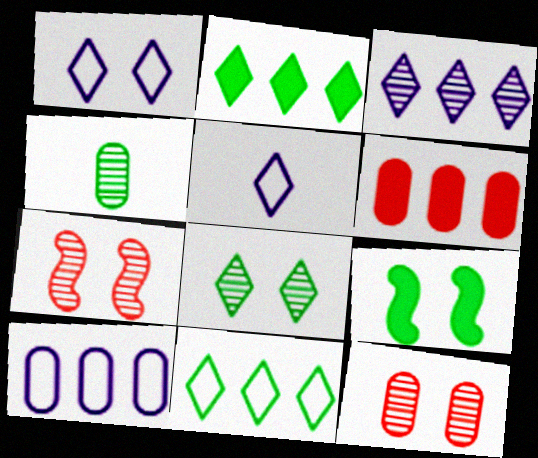[[1, 9, 12], 
[3, 4, 7], 
[4, 9, 11]]